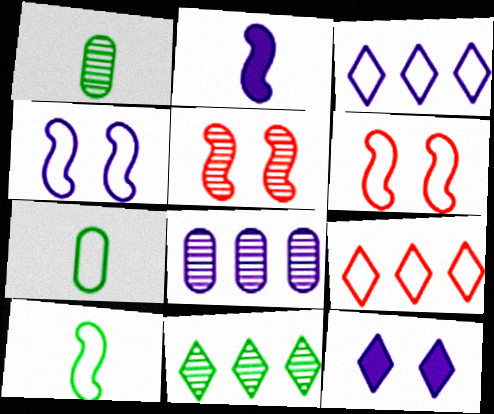[[3, 6, 7], 
[4, 7, 9]]